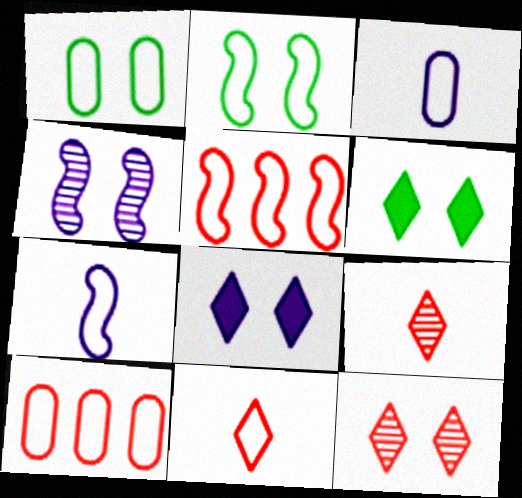[[1, 3, 10], 
[2, 5, 7]]